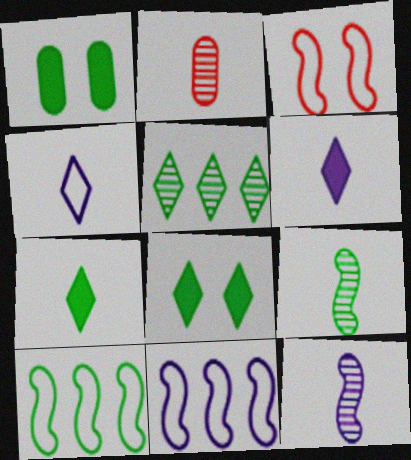[[2, 8, 11]]